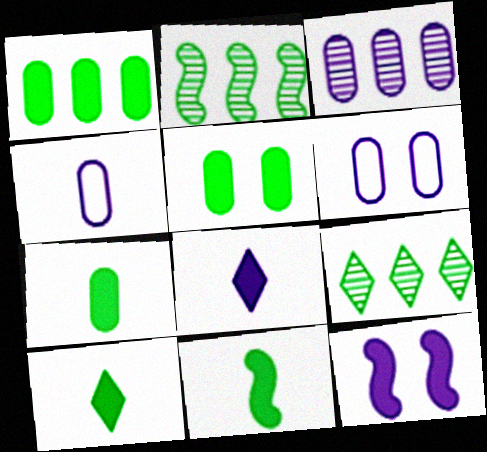[[1, 5, 7], 
[7, 10, 11]]